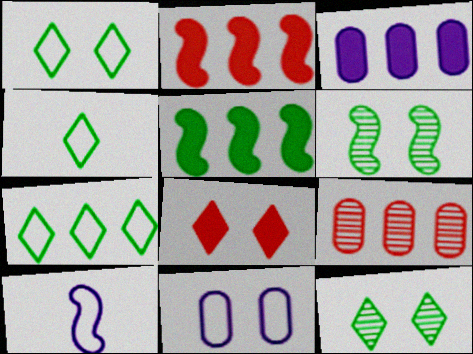[[1, 4, 7], 
[2, 6, 10], 
[6, 8, 11]]